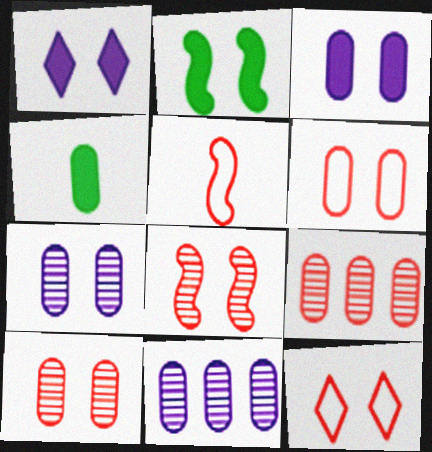[[2, 7, 12], 
[4, 6, 11]]